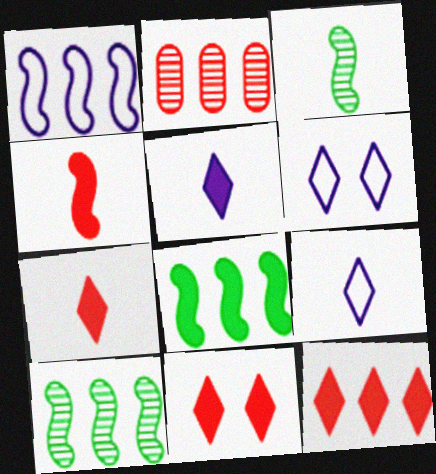[[7, 11, 12]]